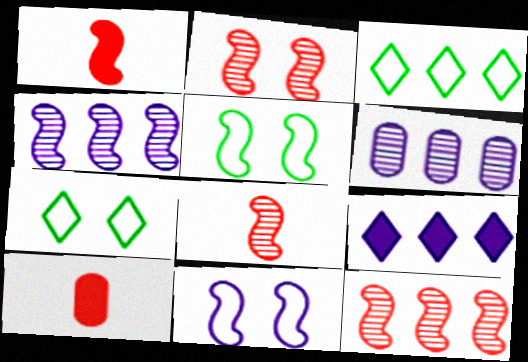[[1, 4, 5], 
[1, 6, 7], 
[2, 8, 12], 
[4, 7, 10]]